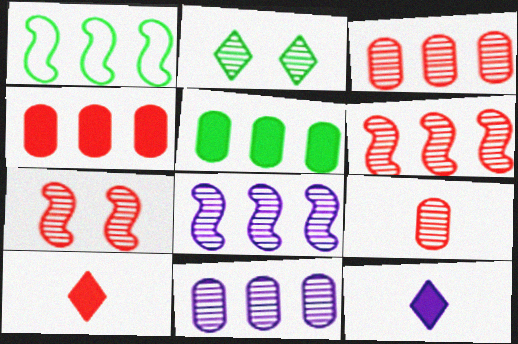[[2, 8, 9]]